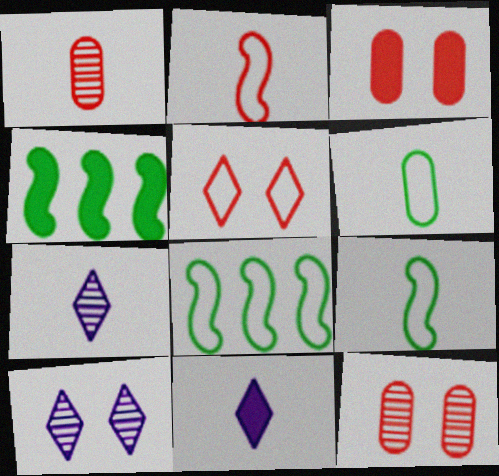[[1, 9, 11], 
[3, 4, 11], 
[3, 7, 8], 
[8, 11, 12]]